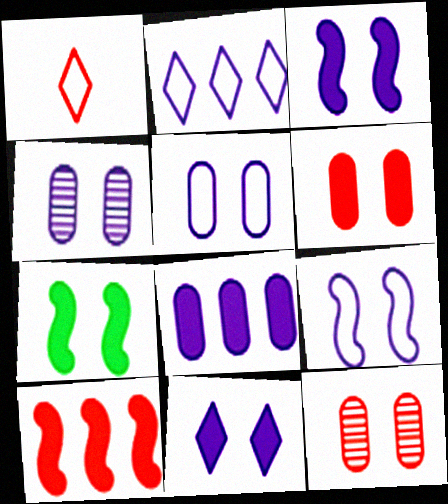[[1, 10, 12], 
[4, 9, 11], 
[6, 7, 11]]